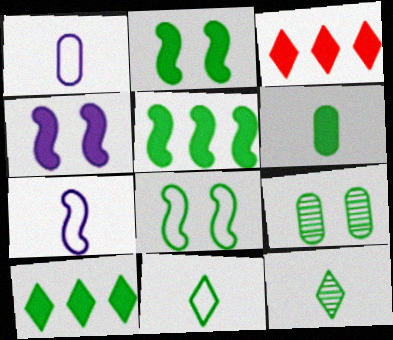[[2, 6, 10], 
[3, 4, 6], 
[3, 7, 9], 
[5, 9, 11]]